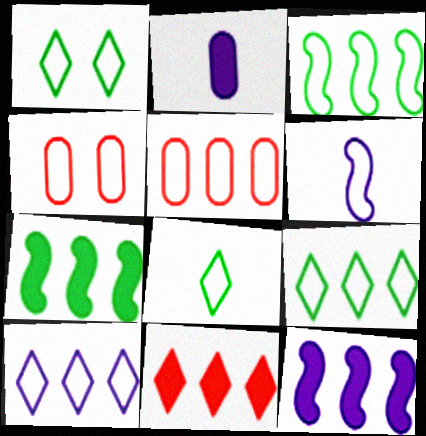[[1, 5, 6], 
[1, 8, 9], 
[3, 5, 10], 
[4, 6, 9]]